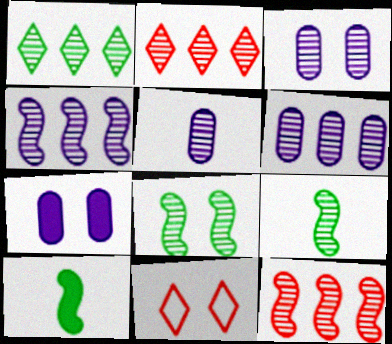[[1, 6, 12], 
[2, 3, 9], 
[2, 5, 8], 
[3, 5, 6], 
[6, 10, 11], 
[7, 8, 11]]